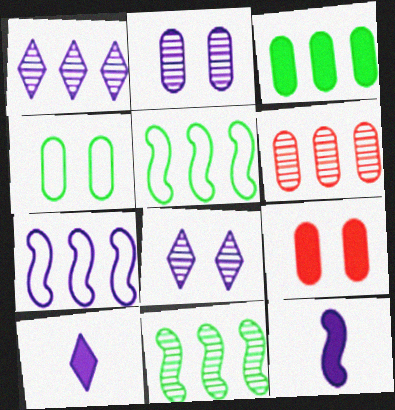[[1, 6, 11], 
[2, 4, 9], 
[2, 7, 10]]